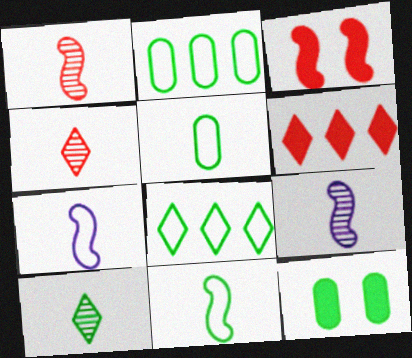[]